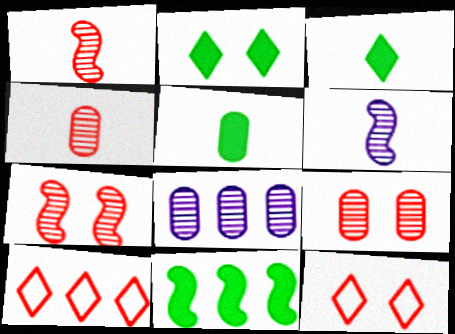[[2, 5, 11], 
[8, 10, 11]]